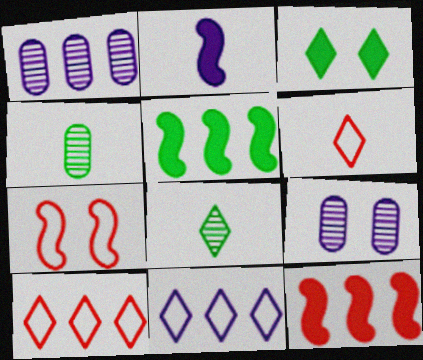[[1, 5, 10], 
[2, 4, 6], 
[2, 9, 11], 
[3, 7, 9], 
[5, 6, 9]]